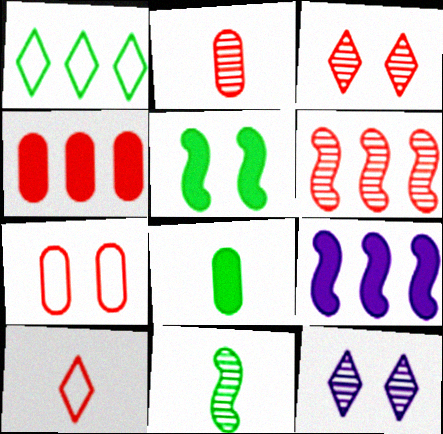[[2, 3, 6], 
[2, 4, 7], 
[5, 7, 12]]